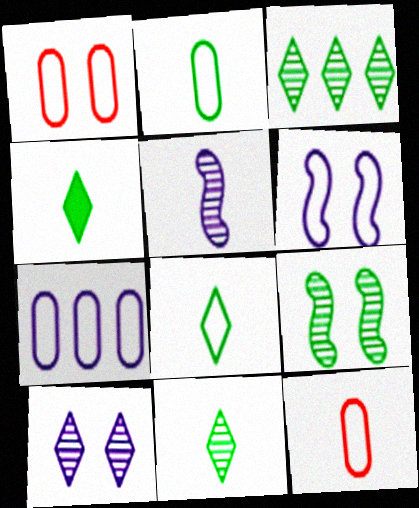[[1, 2, 7], 
[4, 5, 12], 
[4, 8, 11]]